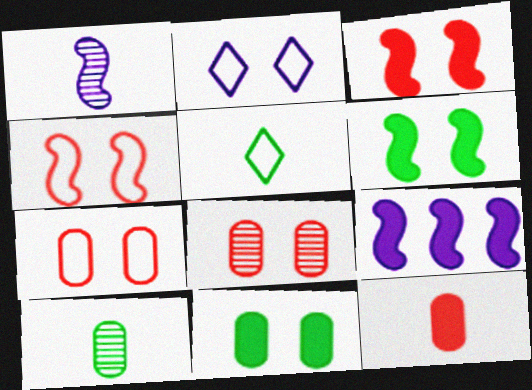[[1, 5, 12], 
[2, 6, 8], 
[5, 8, 9]]